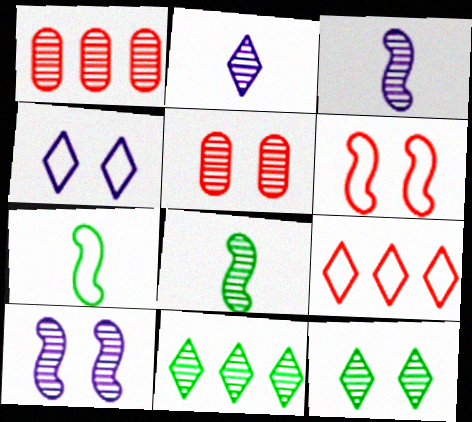[[1, 3, 12], 
[3, 5, 11], 
[5, 10, 12]]